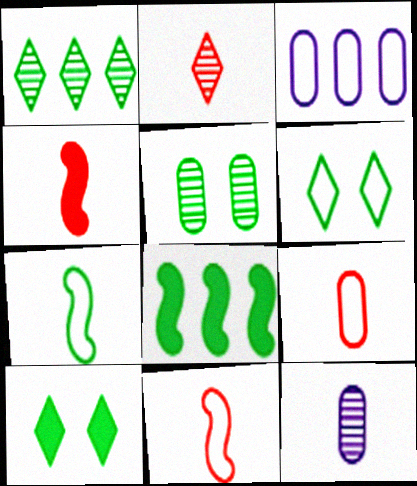[[2, 4, 9], 
[3, 6, 11]]